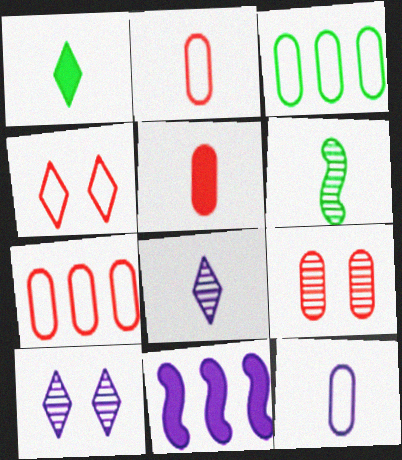[[5, 7, 9], 
[10, 11, 12]]